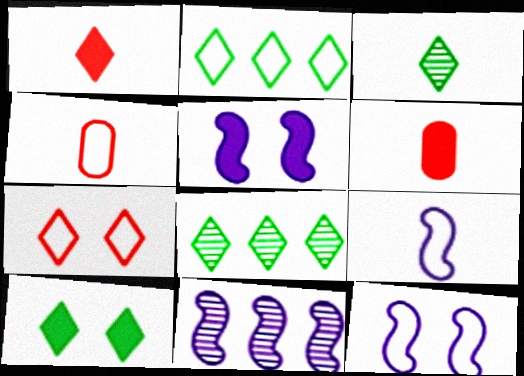[[2, 3, 10], 
[2, 4, 12], 
[3, 6, 9], 
[4, 5, 8], 
[4, 10, 11], 
[5, 9, 11], 
[6, 8, 12]]